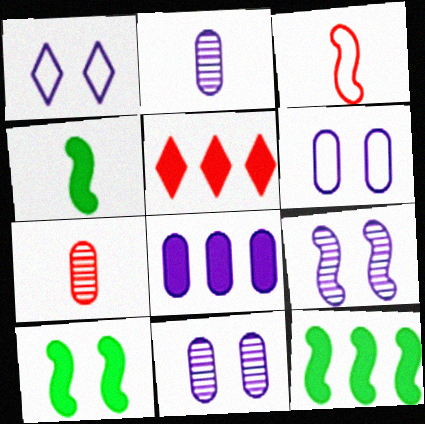[[1, 7, 12], 
[2, 6, 8], 
[3, 9, 12], 
[4, 10, 12], 
[5, 8, 12]]